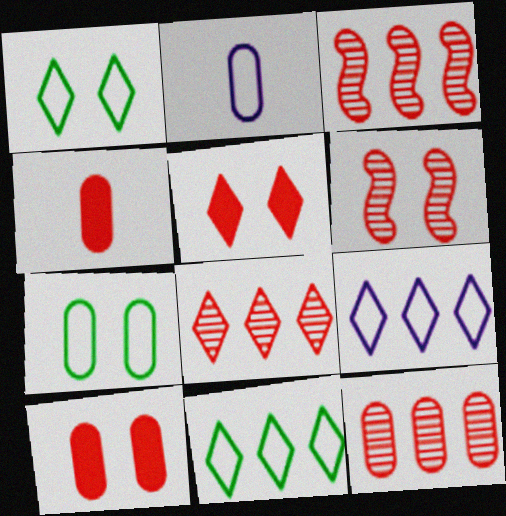[[3, 8, 12]]